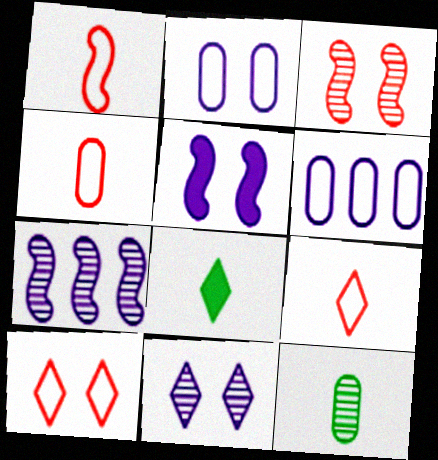[[1, 4, 9], 
[2, 5, 11], 
[3, 6, 8]]